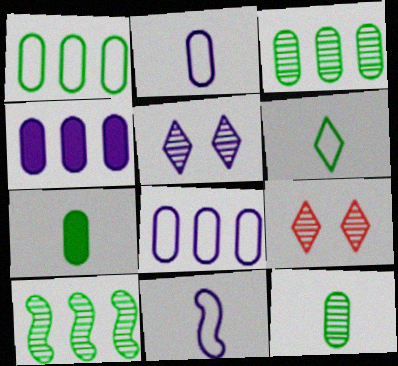[[4, 5, 11]]